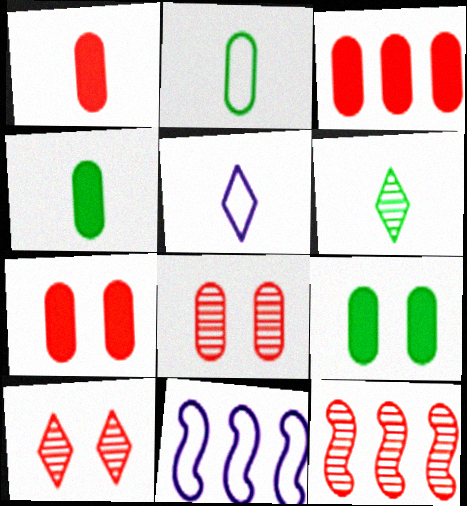[[1, 3, 7], 
[4, 10, 11], 
[5, 9, 12], 
[6, 7, 11]]